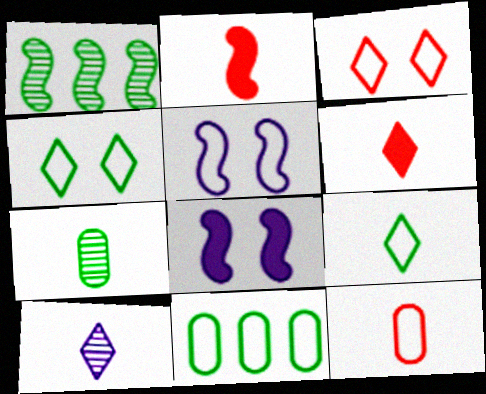[[1, 2, 5], 
[6, 9, 10]]